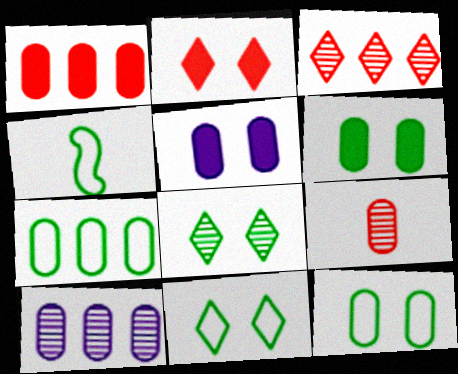[[1, 7, 10], 
[2, 4, 10], 
[3, 4, 5], 
[4, 7, 11], 
[5, 7, 9]]